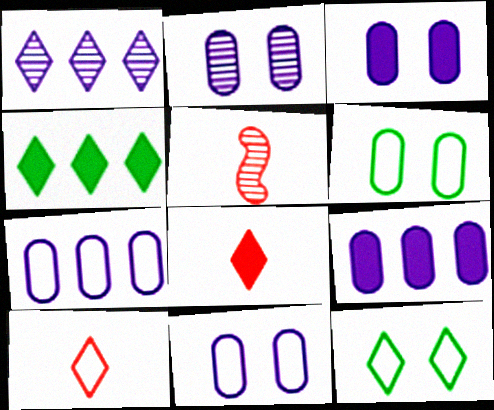[[1, 8, 12], 
[2, 3, 11], 
[4, 5, 11], 
[5, 9, 12]]